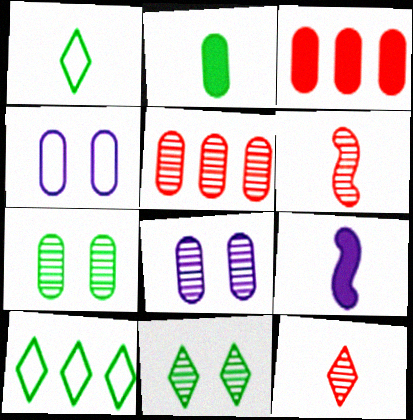[[2, 4, 5]]